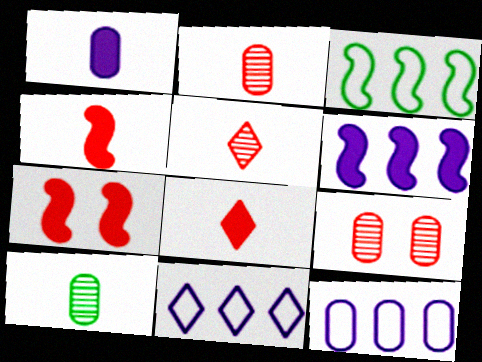[[7, 10, 11]]